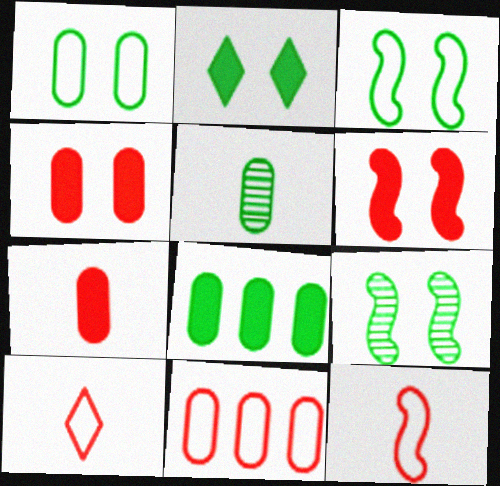[[1, 2, 9], 
[1, 5, 8]]